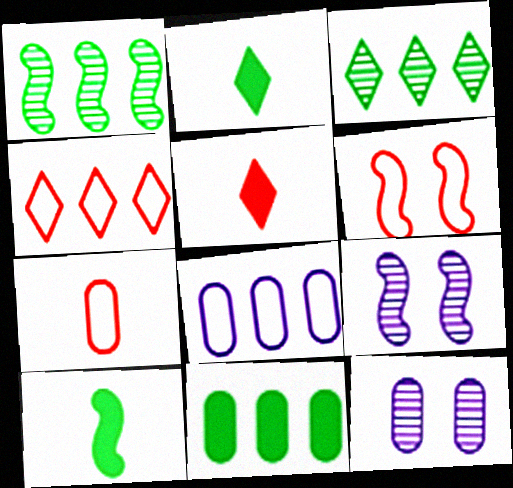[[4, 6, 7], 
[4, 10, 12], 
[7, 11, 12]]